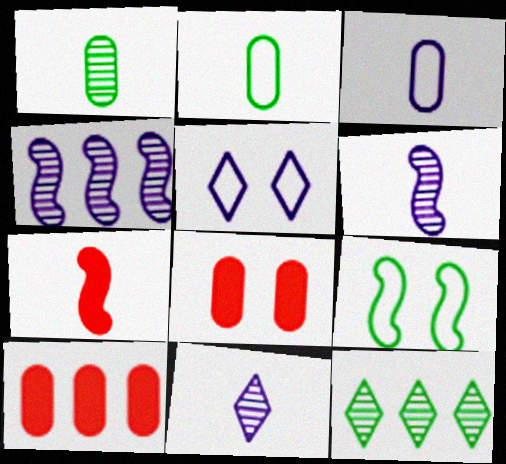[[2, 7, 11], 
[4, 7, 9], 
[9, 10, 11]]